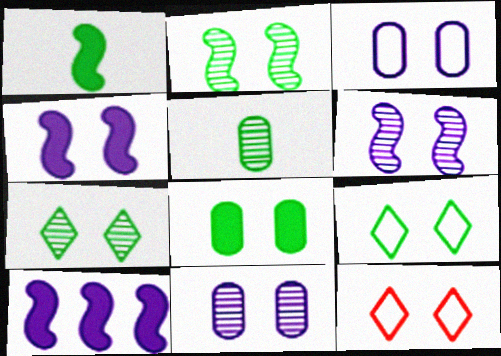[[2, 8, 9], 
[5, 10, 12], 
[6, 8, 12]]